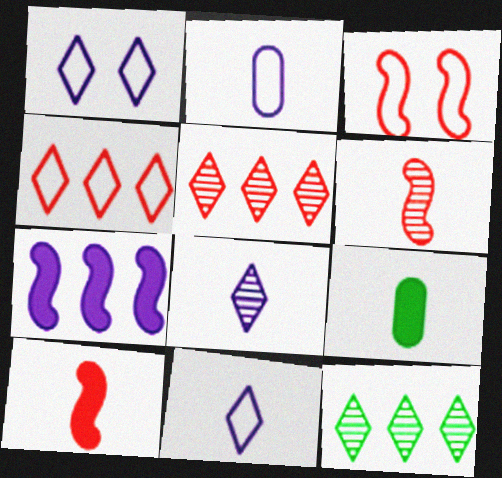[[6, 9, 11]]